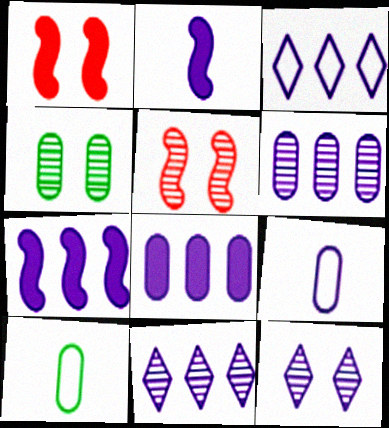[[1, 10, 11], 
[3, 6, 7], 
[4, 5, 12], 
[7, 9, 12]]